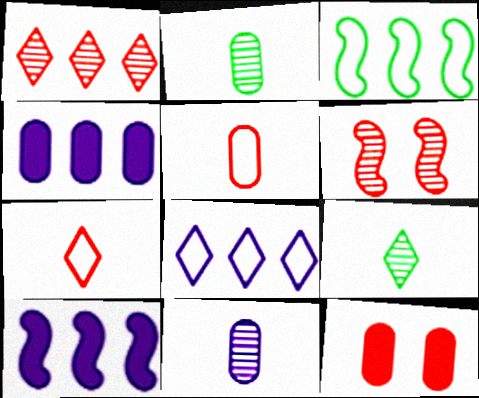[[1, 3, 4]]